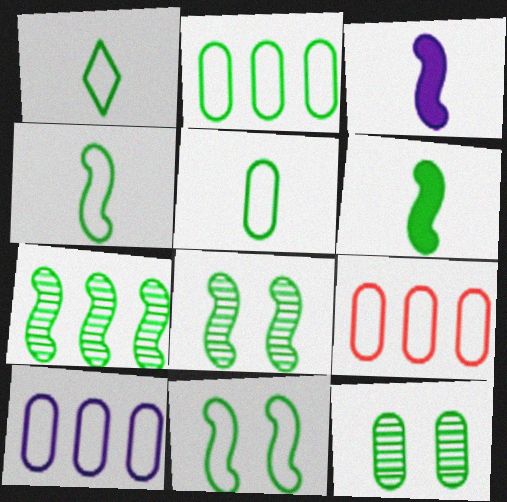[[1, 2, 11], 
[1, 4, 5], 
[2, 9, 10], 
[6, 7, 11]]